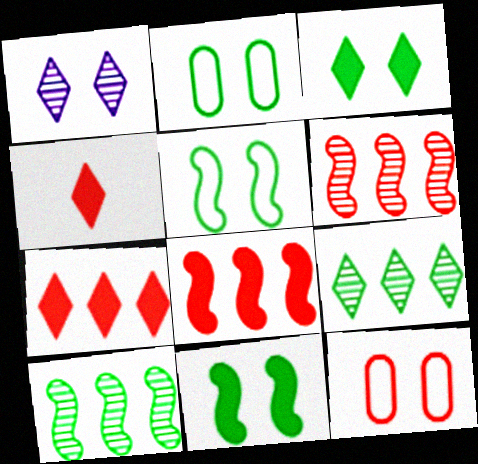[[1, 11, 12], 
[4, 6, 12]]